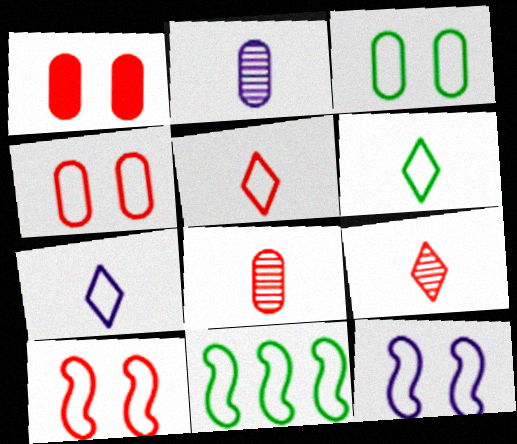[[3, 6, 11], 
[4, 7, 11], 
[5, 6, 7]]